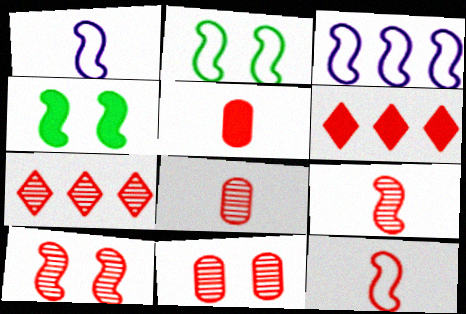[[2, 3, 12], 
[3, 4, 9], 
[6, 11, 12], 
[7, 8, 10], 
[7, 9, 11]]